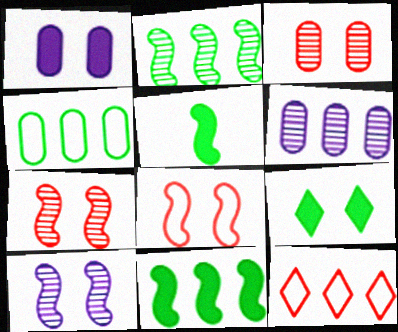[[6, 11, 12]]